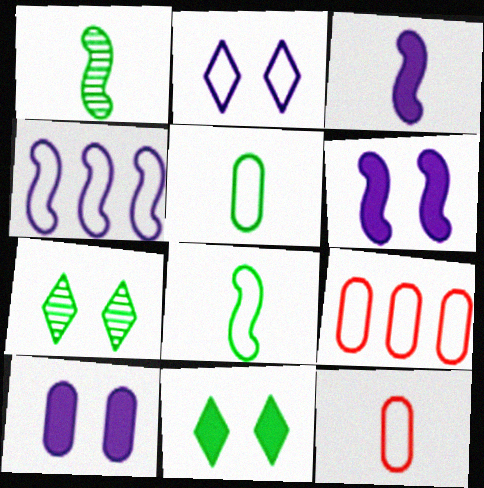[[2, 8, 9], 
[3, 7, 9]]